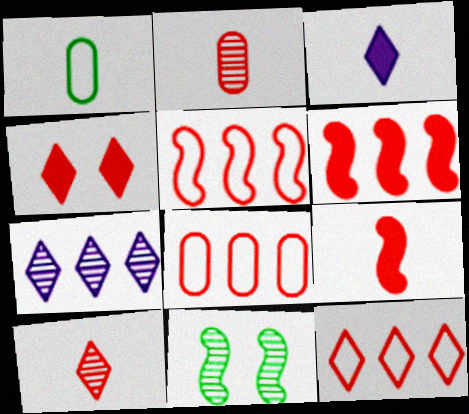[[2, 4, 5], 
[2, 7, 11], 
[3, 8, 11], 
[4, 10, 12], 
[5, 8, 12]]